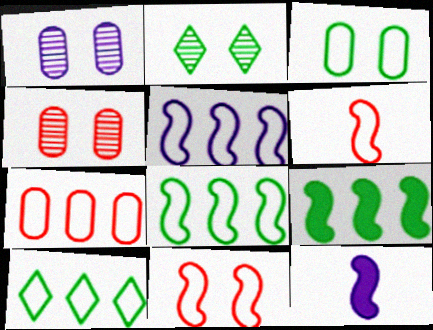[[2, 7, 12], 
[4, 10, 12], 
[5, 7, 10]]